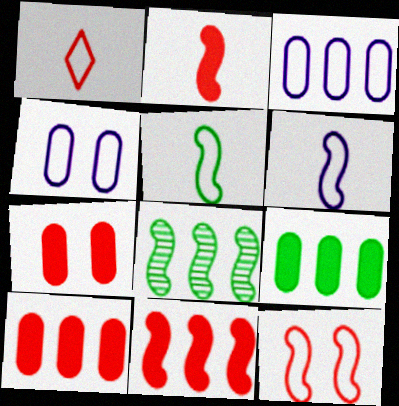[]